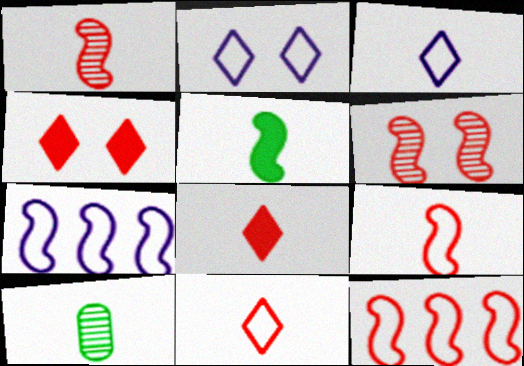[[4, 7, 10], 
[5, 6, 7]]